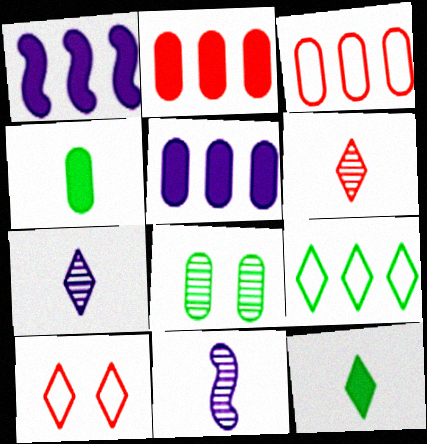[]